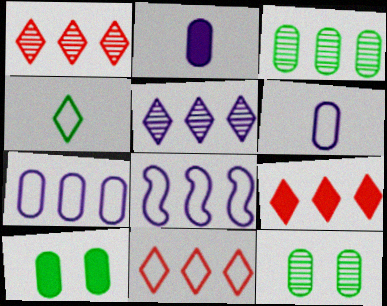[[1, 9, 11], 
[3, 8, 9]]